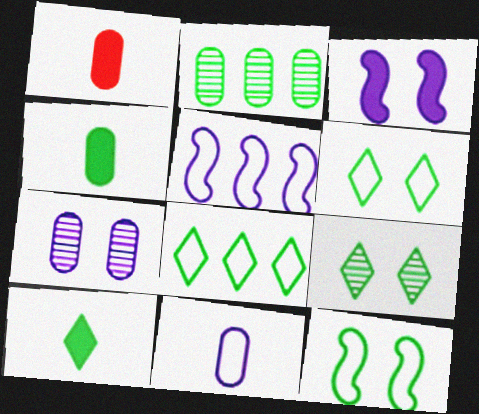[[1, 5, 9], 
[2, 10, 12], 
[8, 9, 10]]